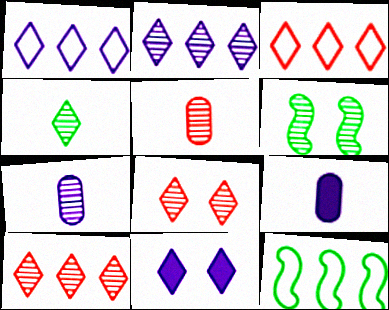[[2, 4, 8], 
[2, 5, 6], 
[3, 4, 11], 
[3, 6, 9], 
[5, 11, 12], 
[6, 7, 10], 
[8, 9, 12]]